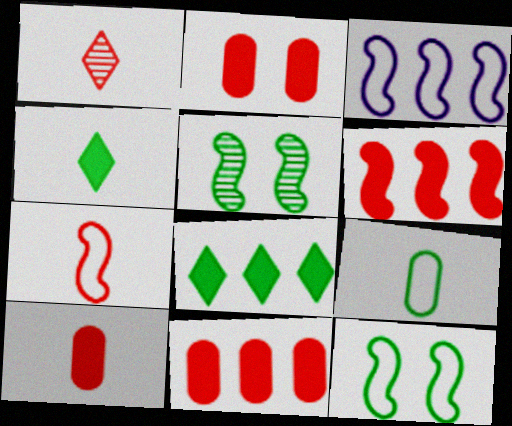[[1, 7, 10], 
[2, 10, 11], 
[3, 7, 12], 
[5, 8, 9]]